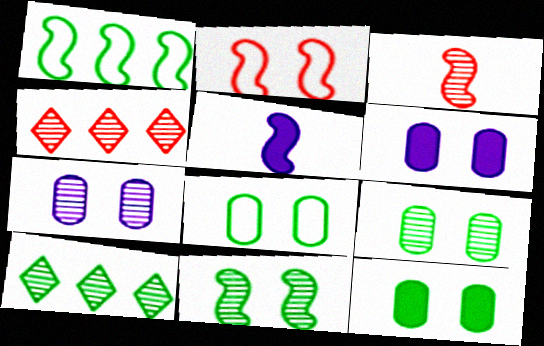[[3, 7, 10], 
[4, 5, 8], 
[8, 9, 12]]